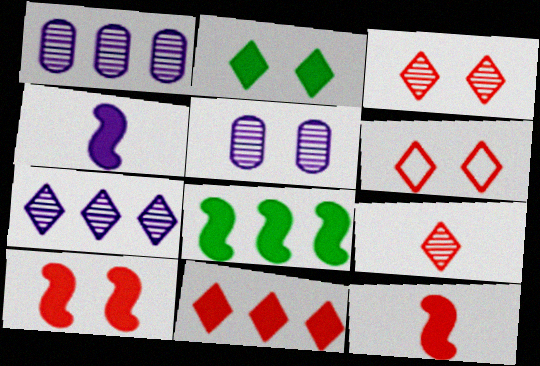[[4, 8, 10], 
[6, 9, 11]]